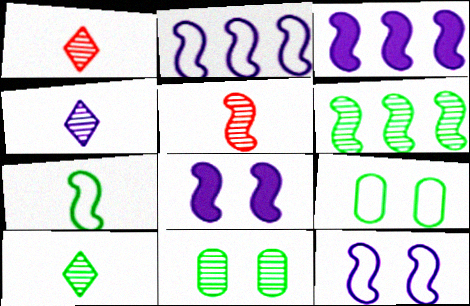[[1, 3, 9], 
[1, 4, 10], 
[6, 10, 11]]